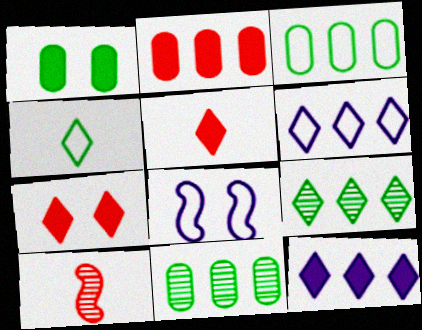[[1, 6, 10], 
[5, 8, 11]]